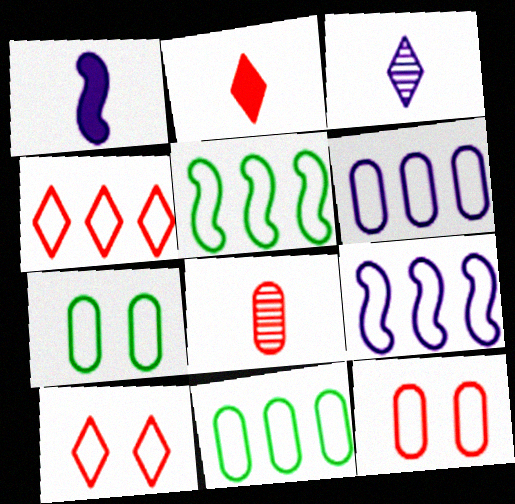[[4, 5, 6], 
[4, 9, 11]]